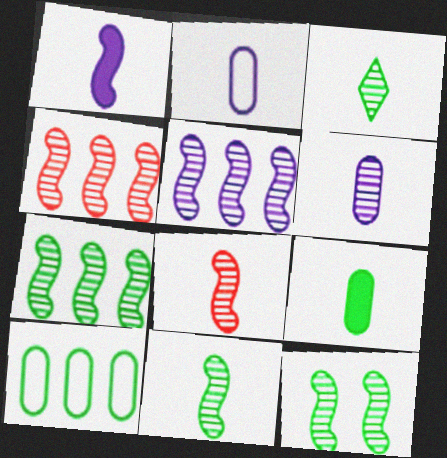[[3, 6, 8], 
[4, 5, 7], 
[5, 8, 12], 
[7, 11, 12]]